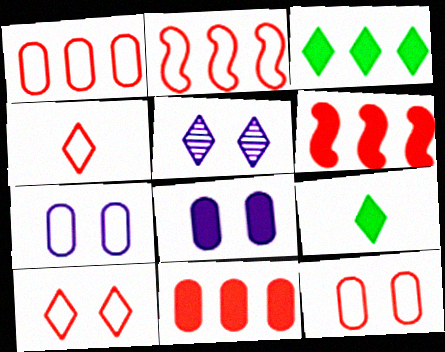[[2, 4, 12], 
[3, 4, 5], 
[6, 8, 9]]